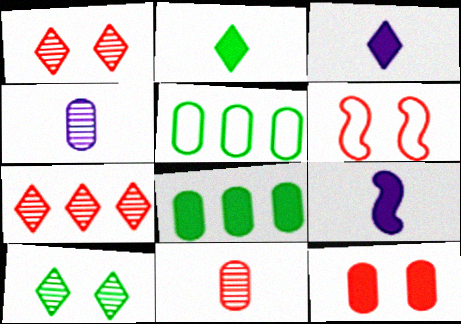[[1, 5, 9], 
[1, 6, 12], 
[4, 5, 12]]